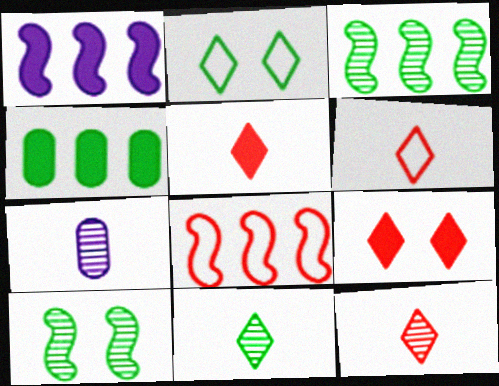[[1, 3, 8], 
[5, 6, 12]]